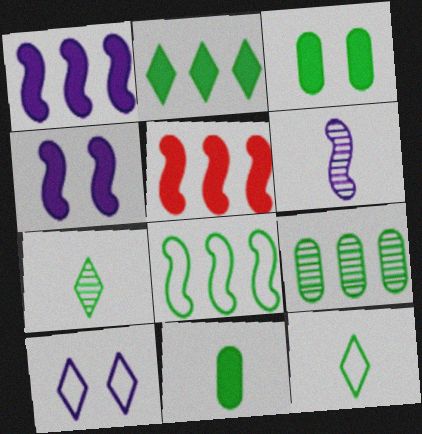[[2, 8, 9], 
[3, 7, 8]]